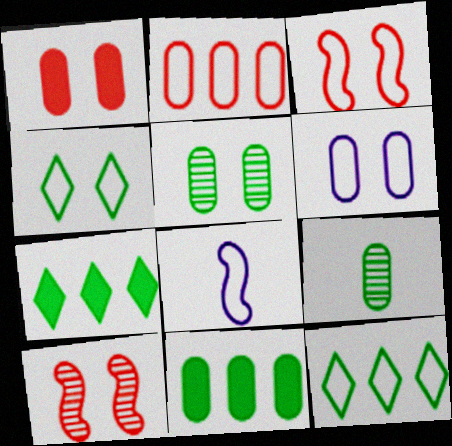[[1, 5, 6], 
[2, 4, 8], 
[3, 4, 6]]